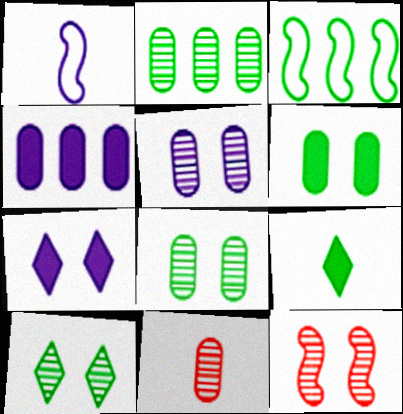[[1, 9, 11], 
[2, 5, 11], 
[3, 7, 11], 
[3, 8, 9], 
[5, 10, 12]]